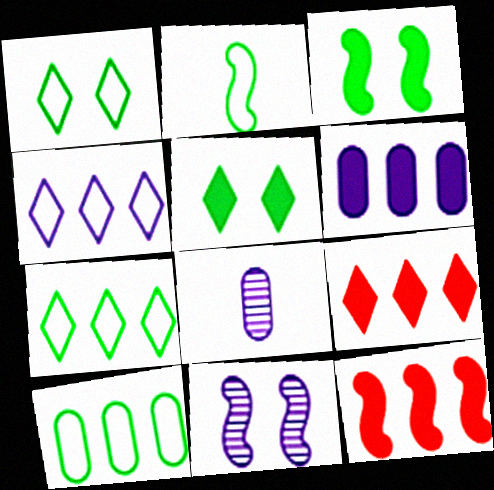[[1, 2, 10], 
[1, 8, 12], 
[2, 11, 12]]